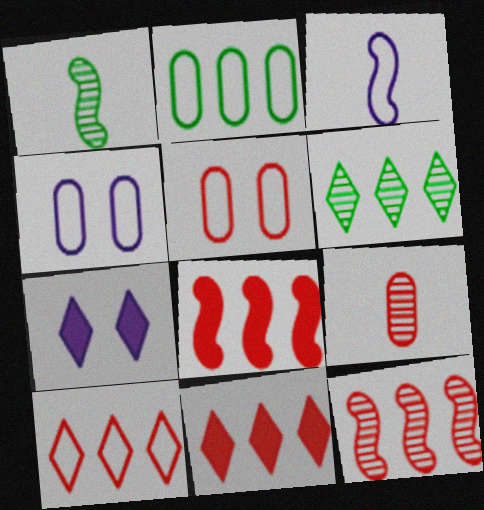[[1, 4, 11]]